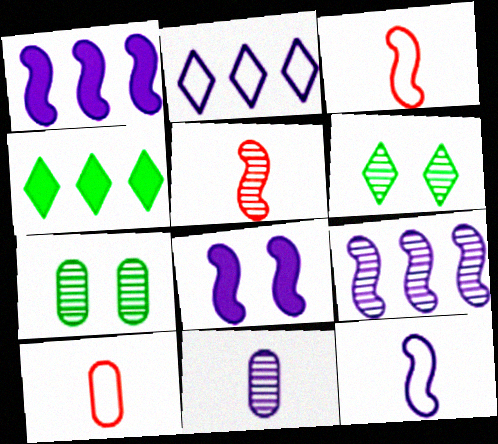[[1, 6, 10], 
[2, 8, 11], 
[8, 9, 12]]